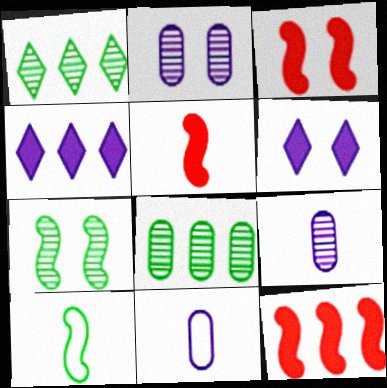[[1, 3, 11], 
[3, 5, 12]]